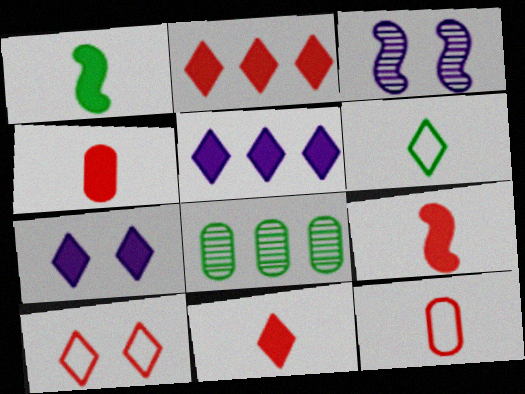[[4, 9, 11]]